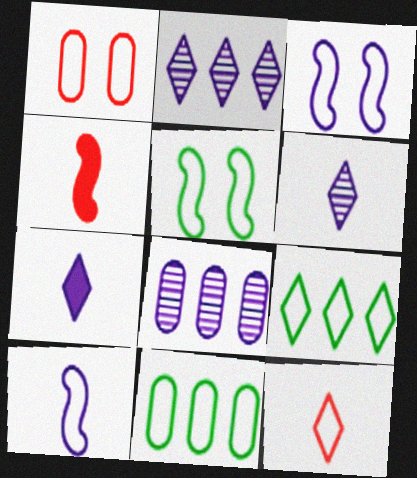[[1, 9, 10], 
[3, 7, 8], 
[3, 11, 12]]